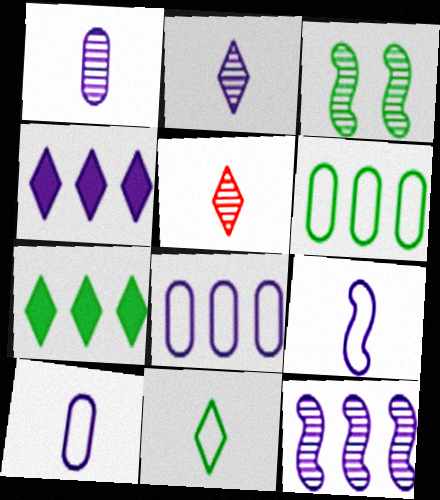[[4, 8, 12]]